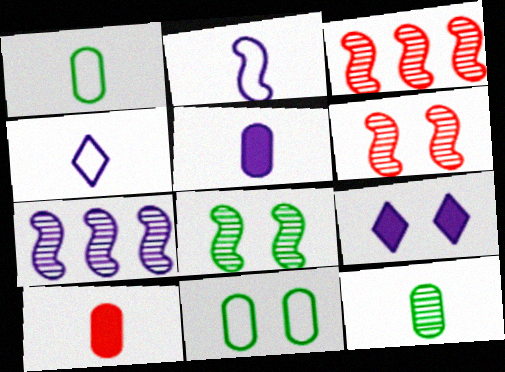[[1, 3, 9], 
[6, 9, 11]]